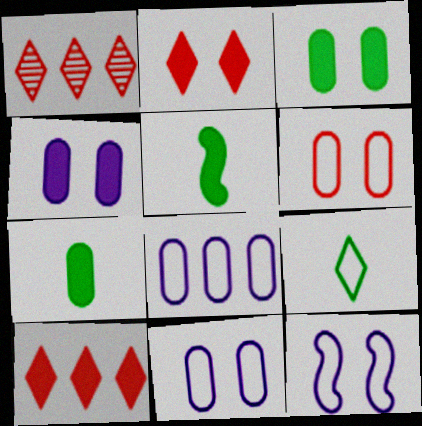[[1, 5, 11], 
[1, 7, 12], 
[4, 5, 10]]